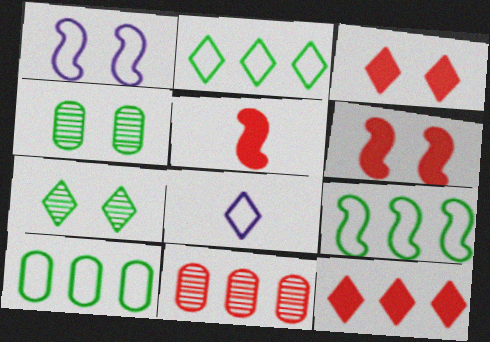[[1, 3, 4], 
[2, 9, 10], 
[7, 8, 12]]